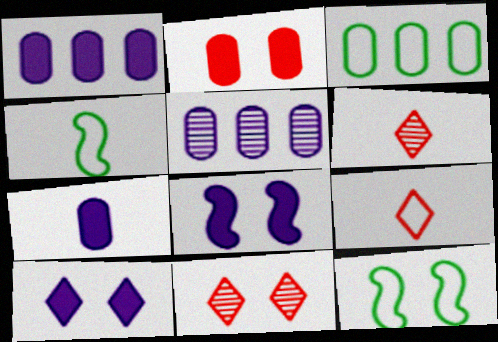[[1, 4, 11], 
[1, 6, 12], 
[3, 6, 8], 
[4, 6, 7]]